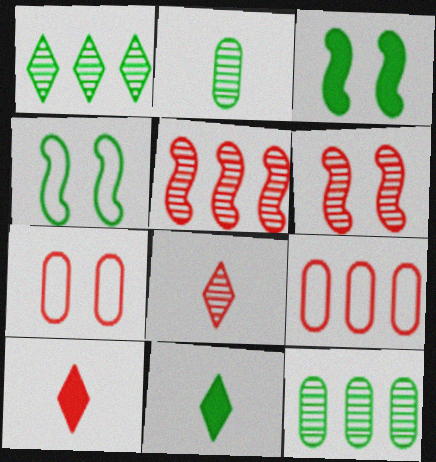[[4, 11, 12], 
[5, 7, 10], 
[6, 9, 10]]